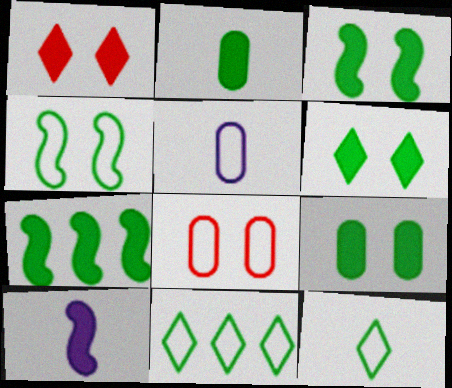[[2, 6, 7], 
[3, 6, 9]]